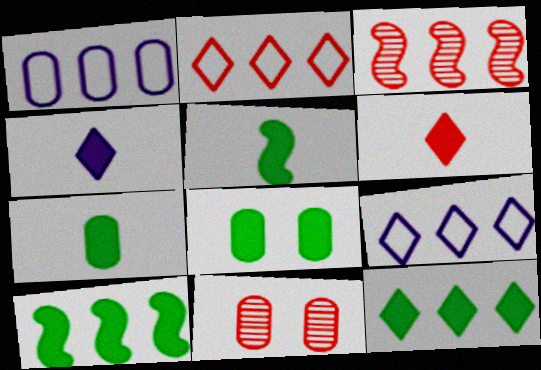[[1, 3, 12], 
[1, 7, 11], 
[5, 8, 12], 
[5, 9, 11]]